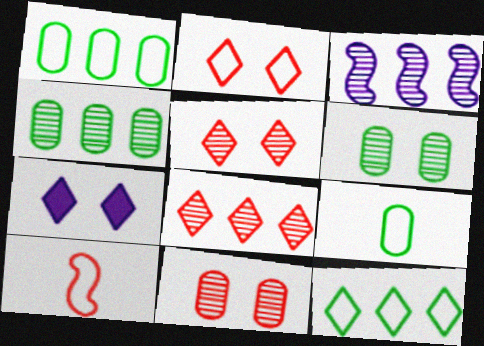[[3, 4, 8], 
[4, 7, 10]]